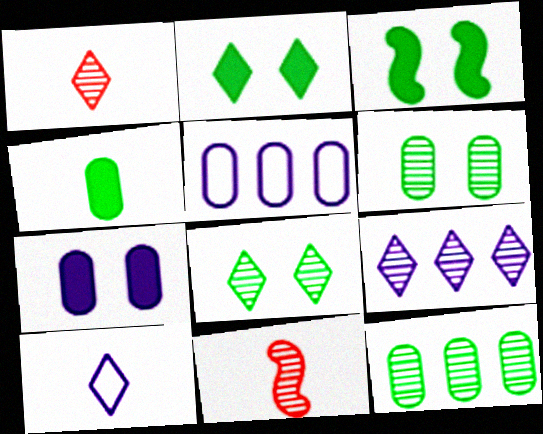[[1, 3, 5], 
[1, 8, 9], 
[2, 5, 11], 
[4, 10, 11], 
[6, 9, 11]]